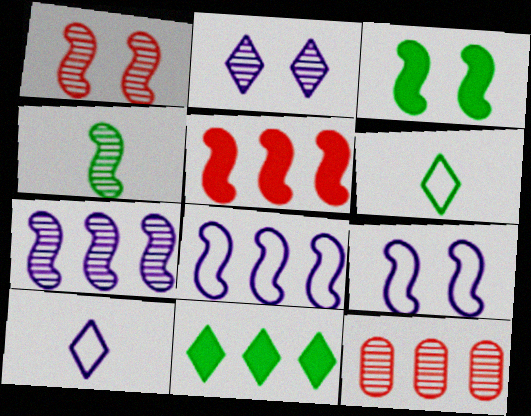[[1, 3, 9], 
[1, 4, 7], 
[2, 4, 12], 
[3, 10, 12], 
[4, 5, 9], 
[8, 11, 12]]